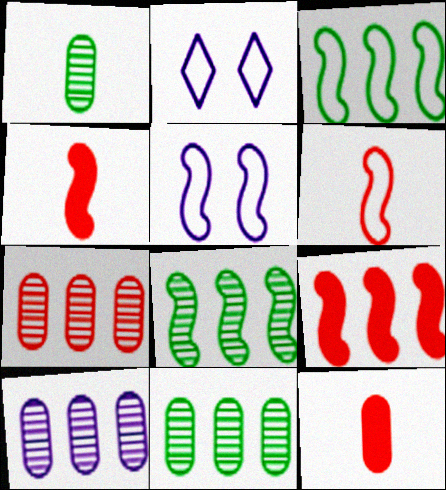[[1, 2, 9], 
[2, 4, 11], 
[2, 8, 12], 
[3, 5, 6], 
[4, 5, 8], 
[7, 10, 11]]